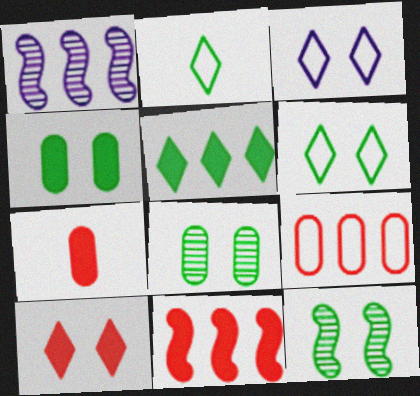[[1, 5, 9], 
[1, 6, 7], 
[4, 6, 12], 
[7, 10, 11]]